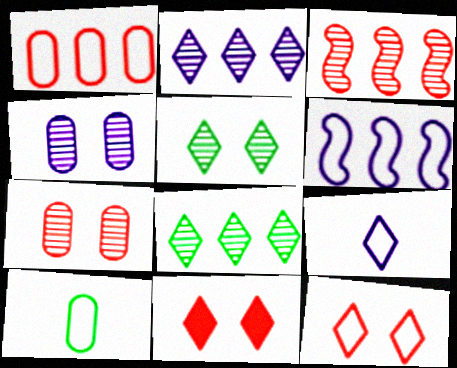[[6, 10, 12], 
[8, 9, 11]]